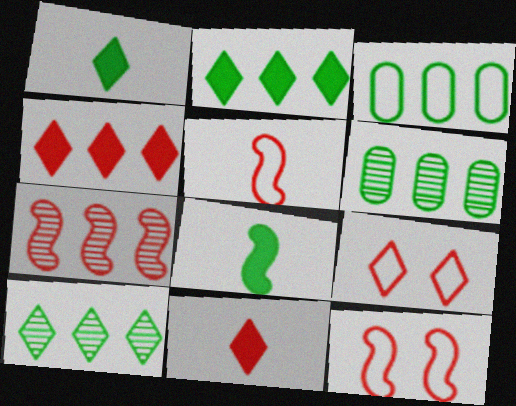[]